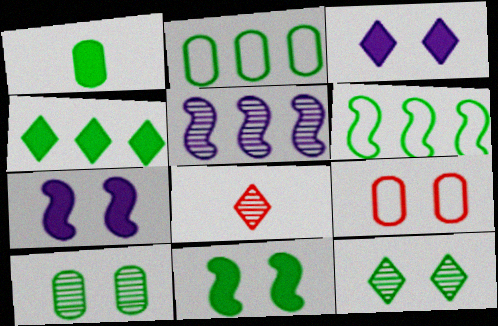[[1, 2, 10], 
[1, 4, 11], 
[1, 6, 12], 
[2, 7, 8], 
[5, 8, 10], 
[7, 9, 12]]